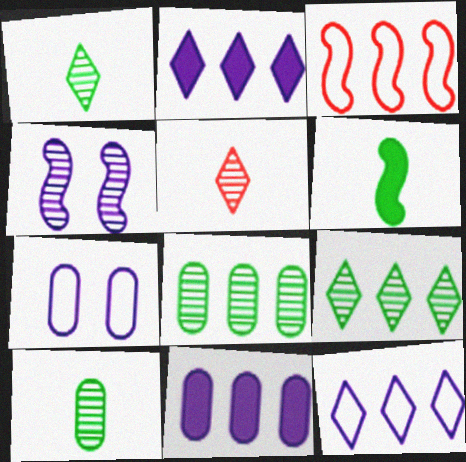[[2, 3, 8], 
[3, 4, 6], 
[3, 9, 11], 
[4, 5, 8]]